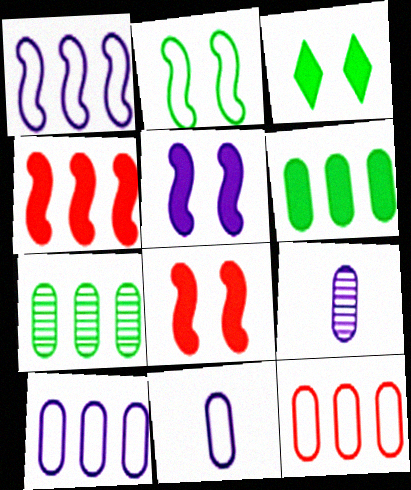[]